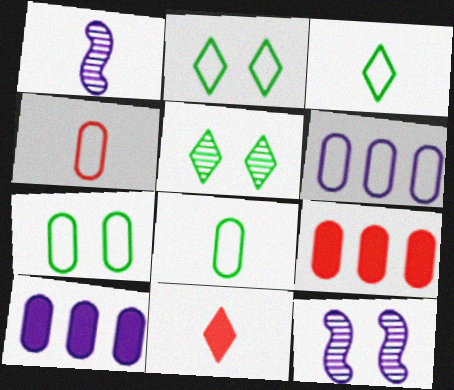[[1, 2, 9], 
[1, 8, 11], 
[3, 9, 12], 
[4, 6, 7]]